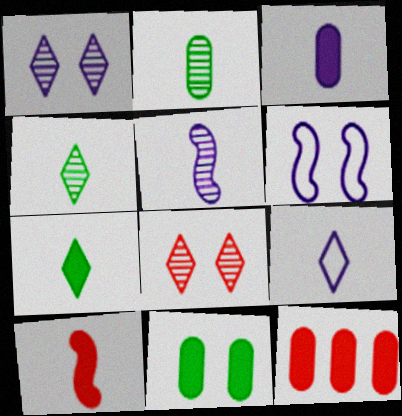[[2, 9, 10], 
[3, 5, 9], 
[3, 7, 10], 
[3, 11, 12], 
[4, 6, 12], 
[6, 8, 11]]